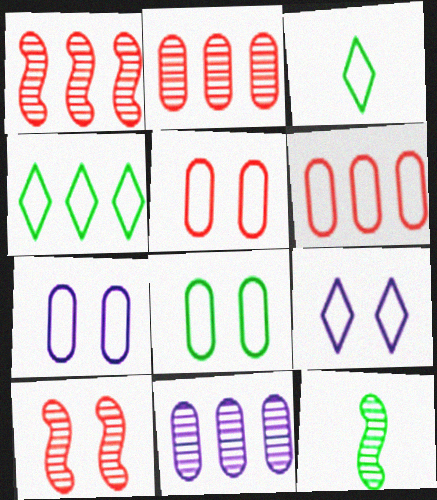[[5, 7, 8]]